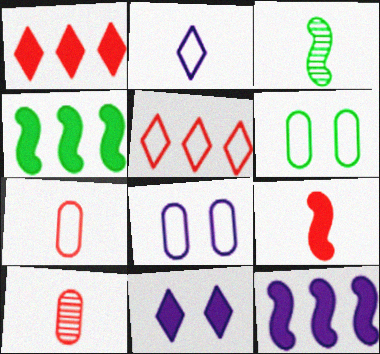[[1, 3, 8]]